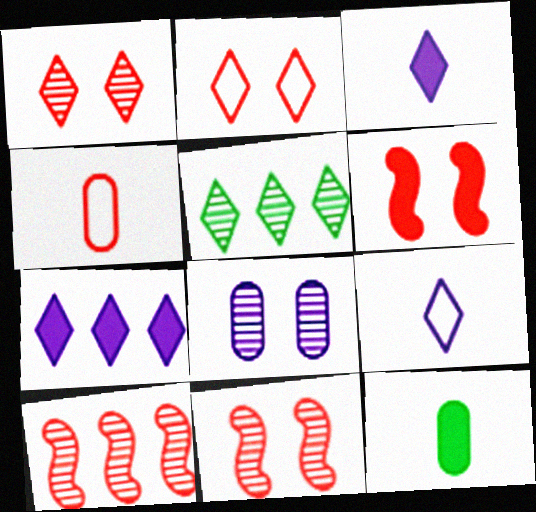[[2, 3, 5], 
[6, 7, 12]]